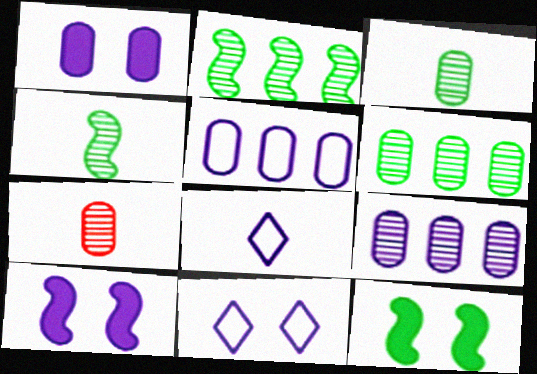[[8, 9, 10]]